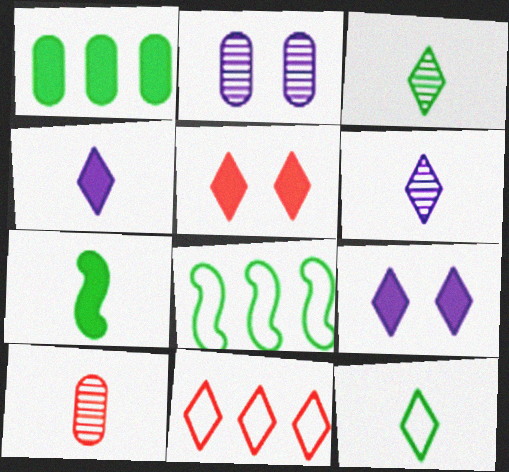[[2, 7, 11], 
[3, 9, 11], 
[8, 9, 10]]